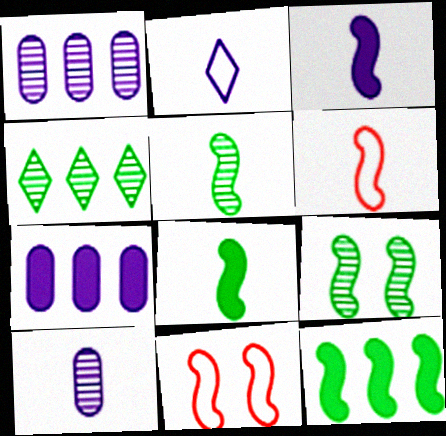[[2, 3, 10], 
[3, 5, 6]]